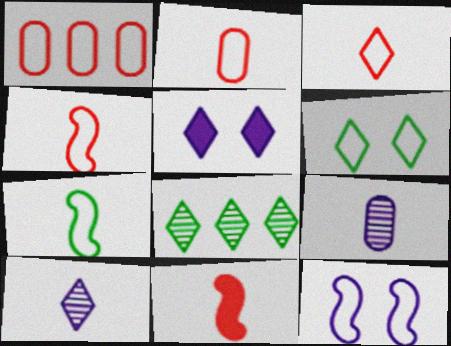[[2, 3, 4], 
[3, 5, 8]]